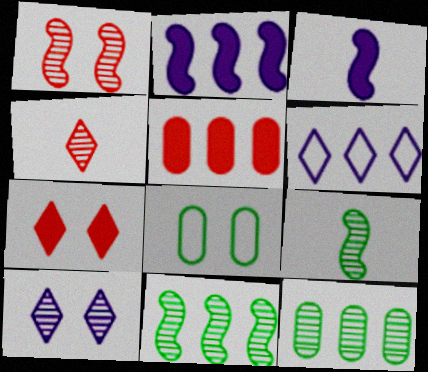[[2, 4, 8], 
[5, 6, 11]]